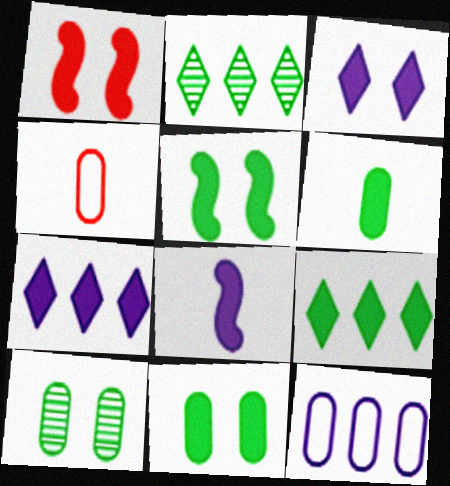[[1, 3, 11], 
[1, 6, 7], 
[5, 6, 9]]